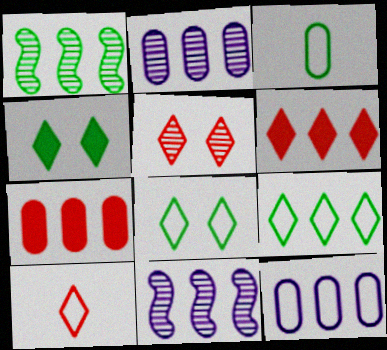[[1, 3, 4], 
[1, 6, 12], 
[5, 6, 10], 
[7, 9, 11]]